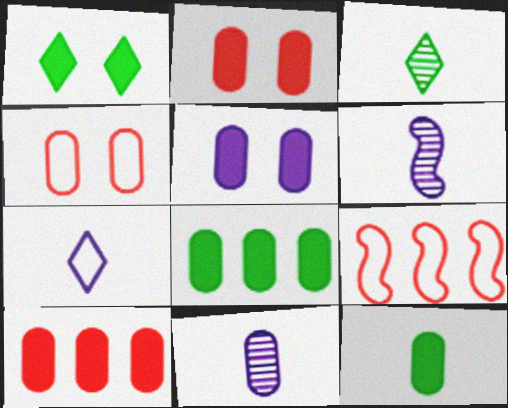[[1, 9, 11], 
[3, 5, 9], 
[4, 8, 11], 
[5, 10, 12]]